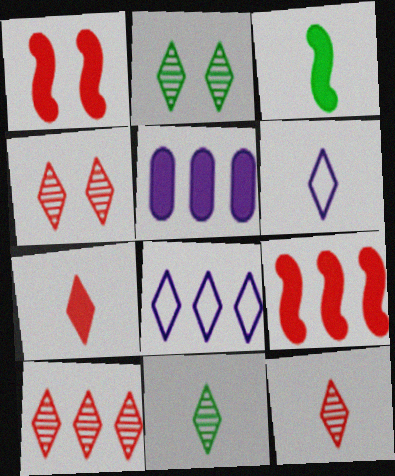[[2, 7, 8], 
[4, 10, 12], 
[6, 7, 11]]